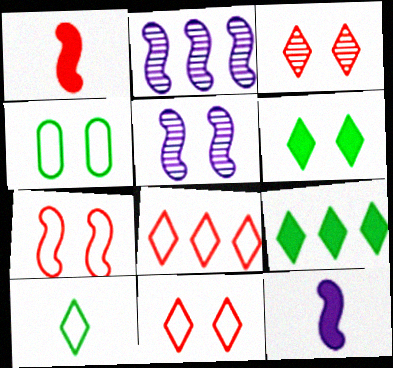[]